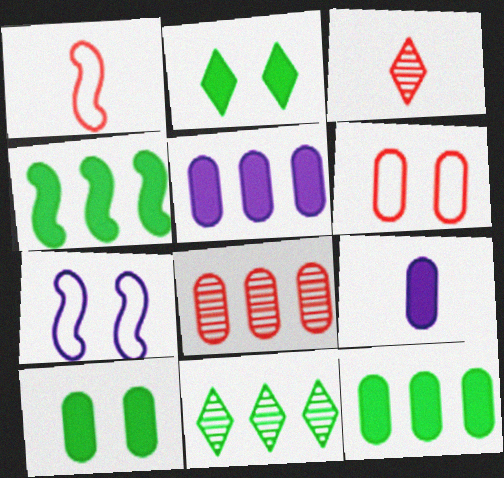[[3, 7, 12]]